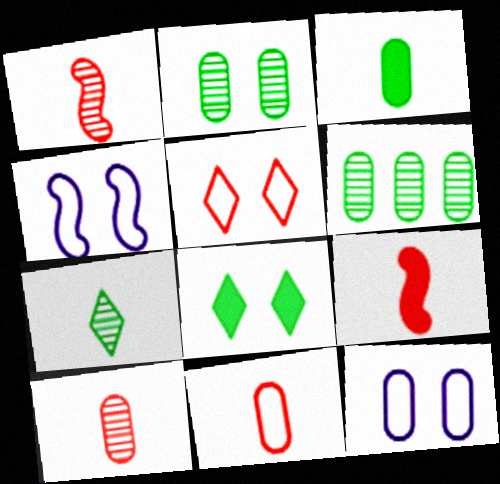[]